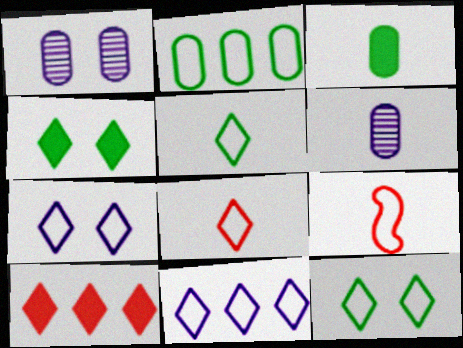[[2, 7, 9], 
[8, 11, 12]]